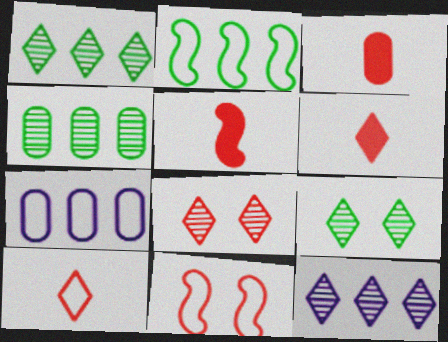[[3, 5, 6], 
[5, 7, 9]]